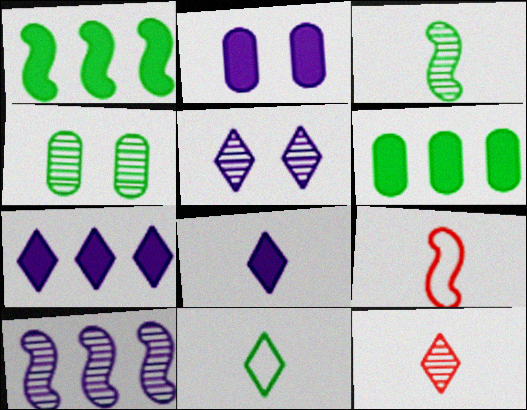[[1, 4, 11], 
[4, 7, 9], 
[4, 10, 12], 
[5, 6, 9], 
[8, 11, 12]]